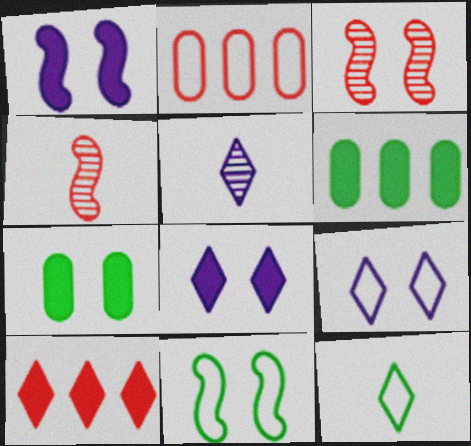[[1, 3, 11], 
[3, 7, 9], 
[4, 6, 9]]